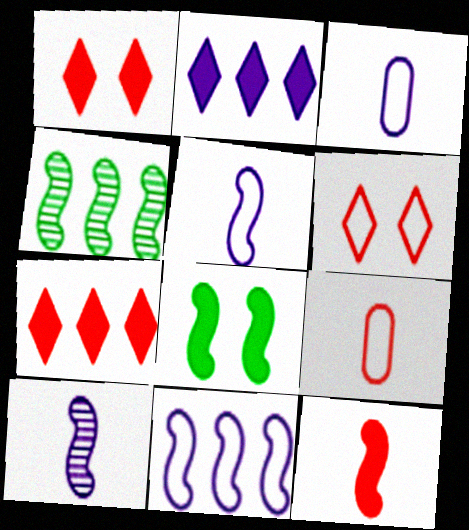[[1, 3, 4]]